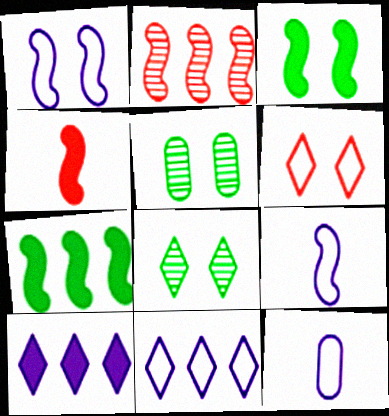[[1, 11, 12], 
[2, 3, 9], 
[4, 5, 11]]